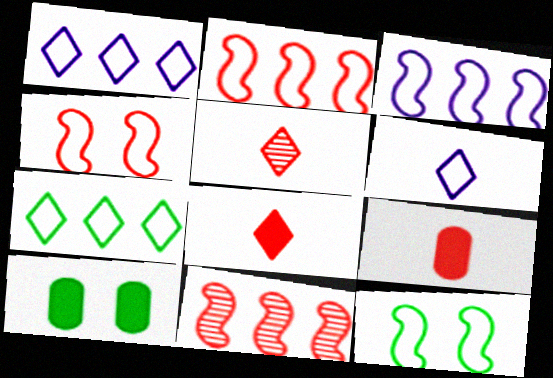[[3, 5, 10], 
[6, 10, 11]]